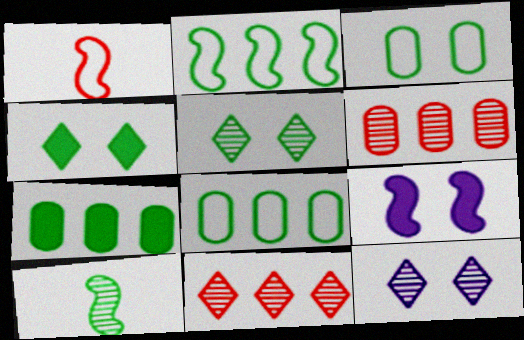[[1, 7, 12], 
[4, 8, 10], 
[6, 10, 12]]